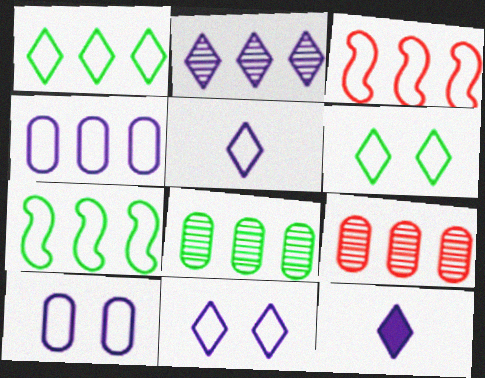[[1, 3, 4], 
[2, 11, 12]]